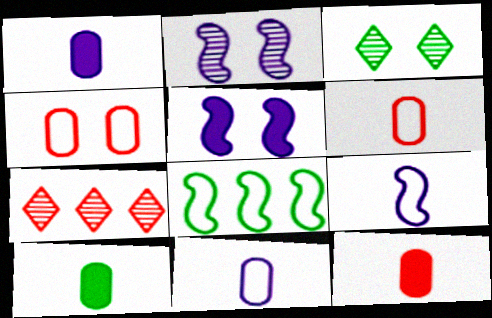[[1, 10, 12], 
[3, 4, 5], 
[3, 8, 10]]